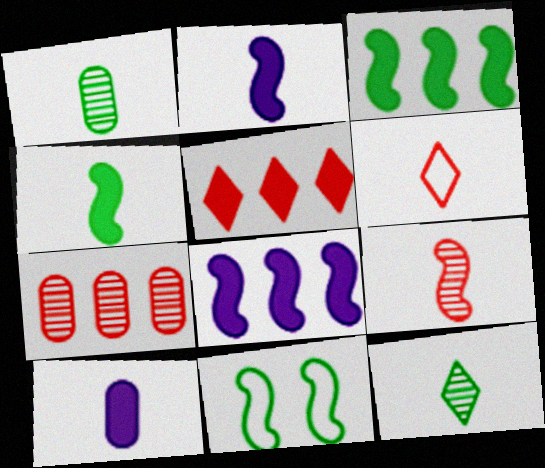[[1, 2, 6], 
[8, 9, 11]]